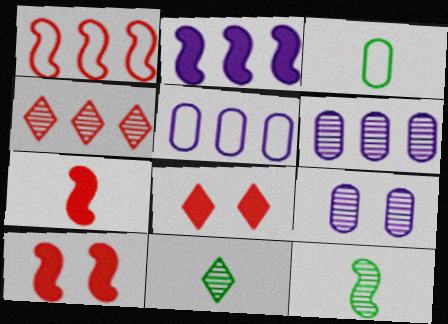[[4, 9, 12], 
[5, 8, 12], 
[5, 10, 11]]